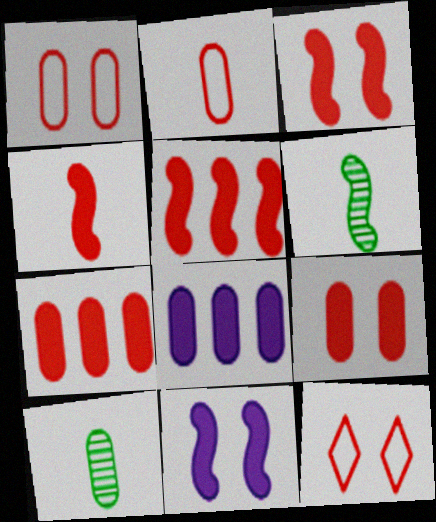[[1, 8, 10], 
[3, 4, 5], 
[6, 8, 12]]